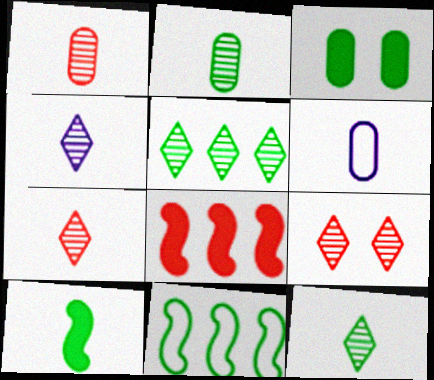[[3, 11, 12], 
[4, 5, 9], 
[4, 7, 12], 
[6, 7, 10]]